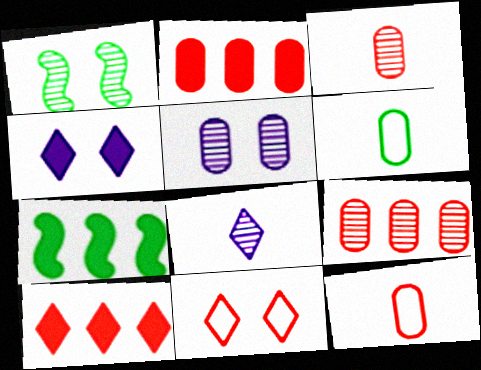[[1, 8, 9], 
[2, 5, 6]]